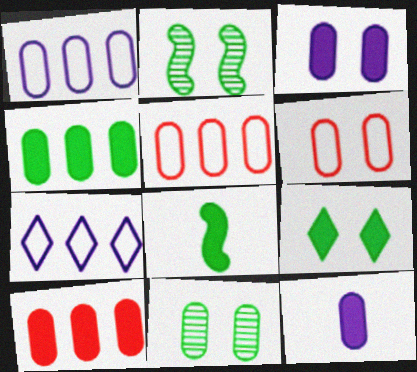[[3, 6, 11], 
[4, 8, 9], 
[5, 11, 12]]